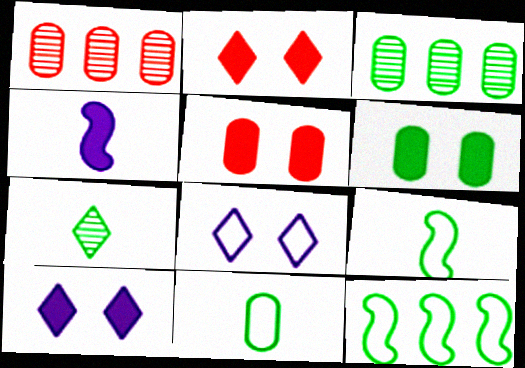[[1, 9, 10], 
[3, 6, 11], 
[6, 7, 12]]